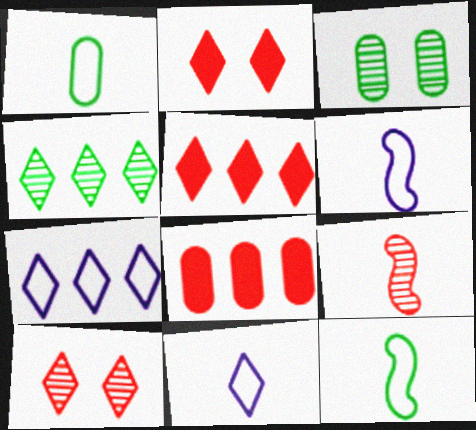[[2, 4, 11], 
[3, 5, 6], 
[4, 5, 7]]